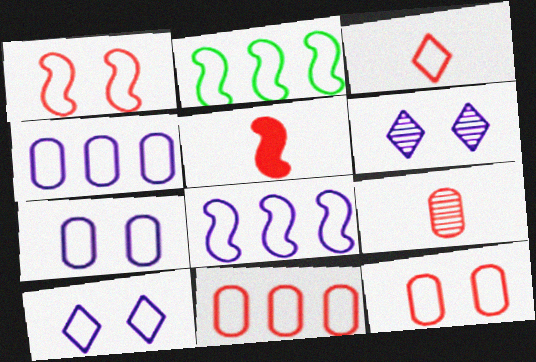[[1, 3, 11], 
[2, 3, 7], 
[3, 5, 9]]